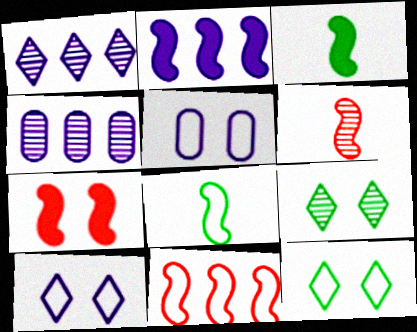[[2, 3, 7], 
[4, 6, 9], 
[5, 7, 9], 
[6, 7, 11]]